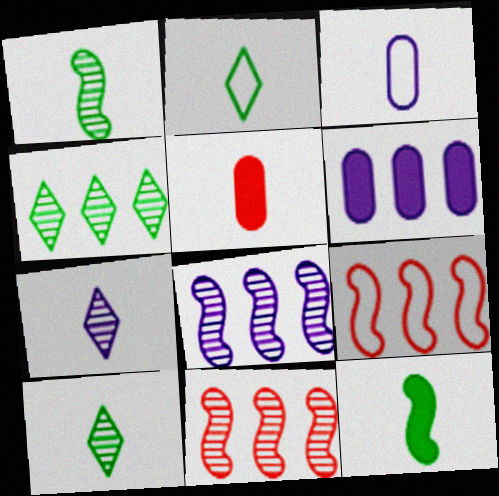[[4, 6, 9]]